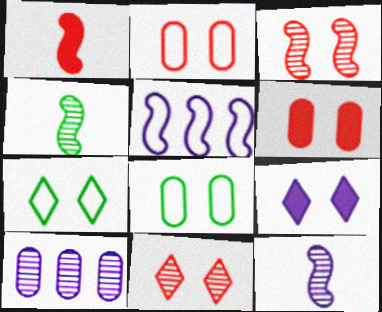[[1, 7, 10], 
[3, 8, 9], 
[4, 10, 11], 
[7, 9, 11]]